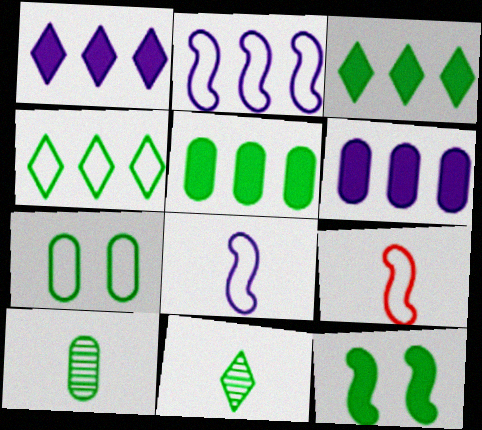[[4, 10, 12], 
[5, 7, 10]]